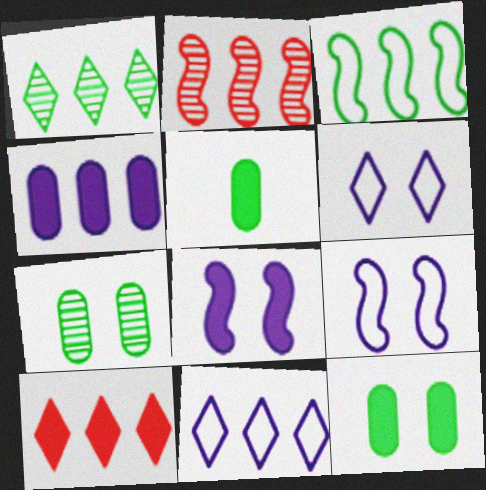[[1, 10, 11], 
[2, 5, 6], 
[5, 8, 10]]